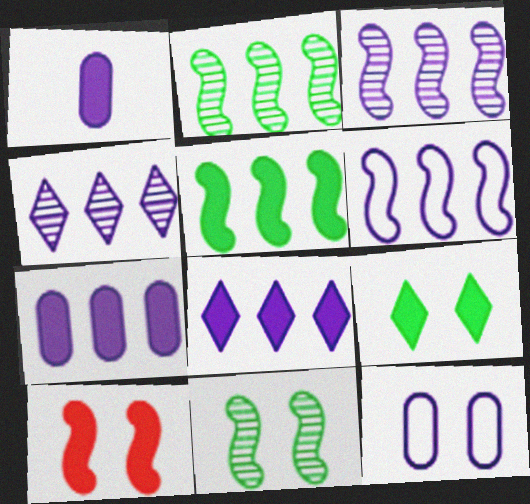[[4, 6, 7]]